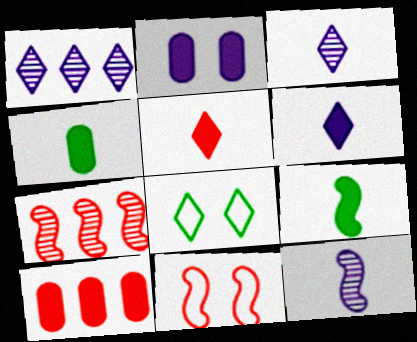[[1, 4, 11], 
[1, 5, 8], 
[2, 4, 10], 
[8, 10, 12]]